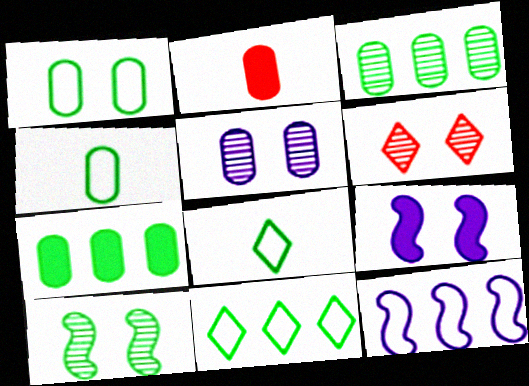[[1, 6, 9], 
[5, 6, 10], 
[7, 8, 10]]